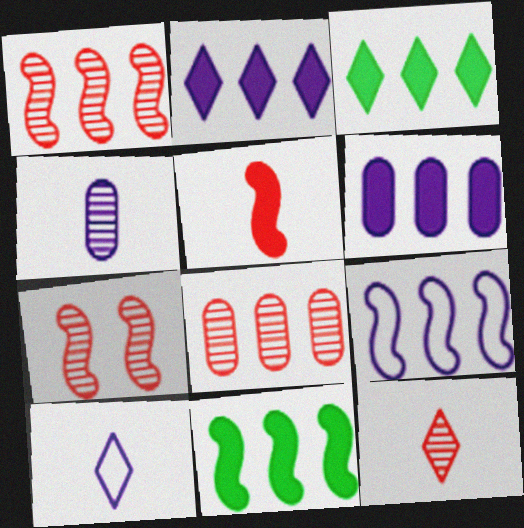[[1, 9, 11], 
[3, 8, 9], 
[7, 8, 12]]